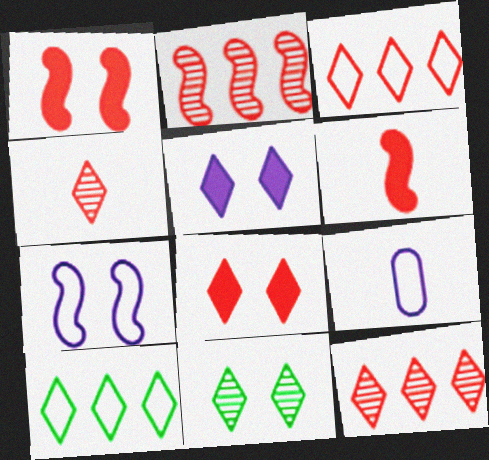[[3, 4, 8], 
[4, 5, 10]]